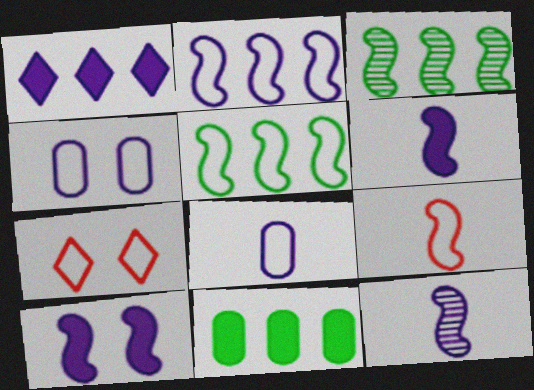[[1, 4, 12], 
[2, 10, 12], 
[3, 9, 10], 
[5, 7, 8], 
[7, 11, 12]]